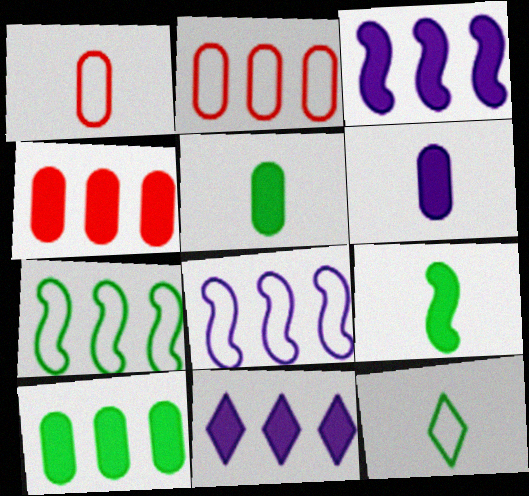[]